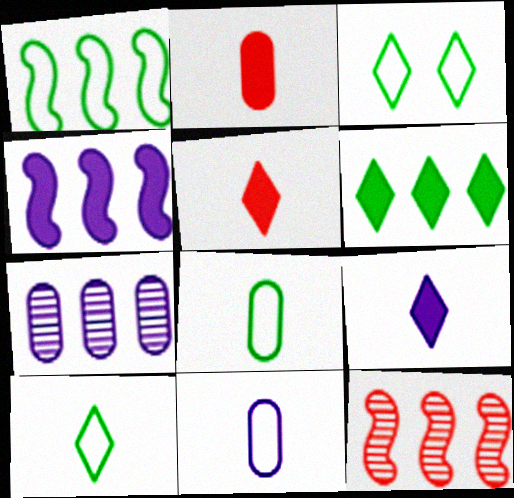[[1, 3, 8], 
[1, 4, 12]]